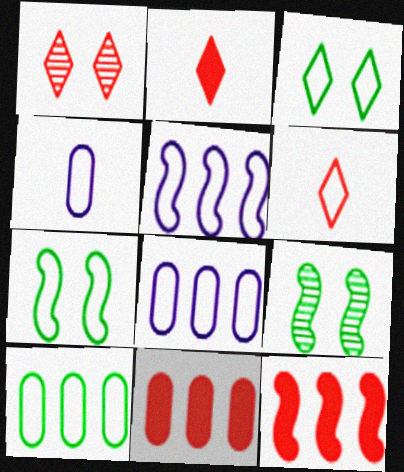[[2, 8, 9], 
[6, 7, 8]]